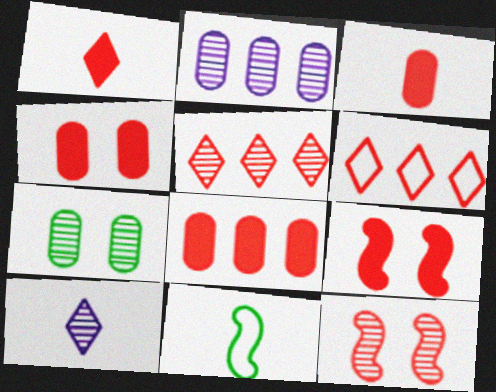[[1, 8, 9], 
[3, 4, 8], 
[3, 6, 12], 
[3, 10, 11]]